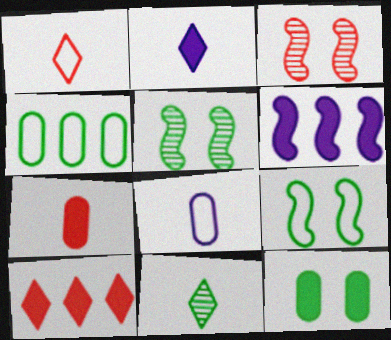[[1, 2, 11], 
[2, 3, 4], 
[5, 8, 10]]